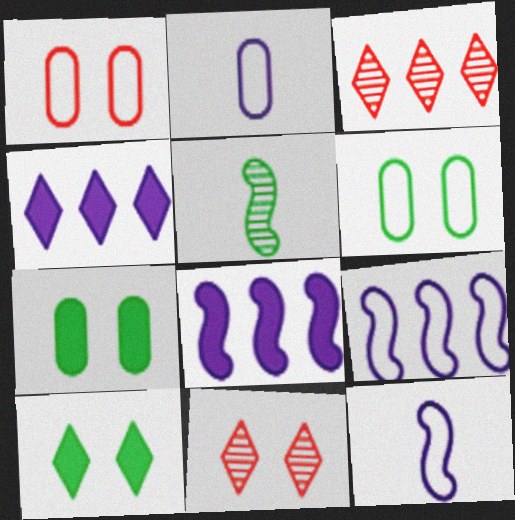[[1, 4, 5], 
[3, 7, 12]]